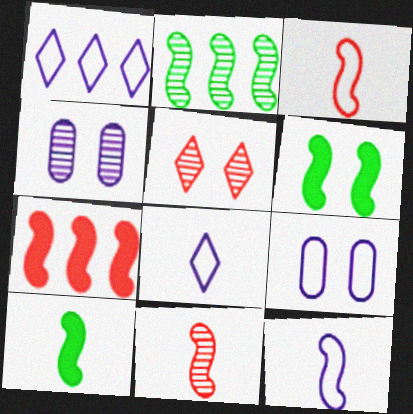[[1, 9, 12], 
[5, 6, 9], 
[10, 11, 12]]